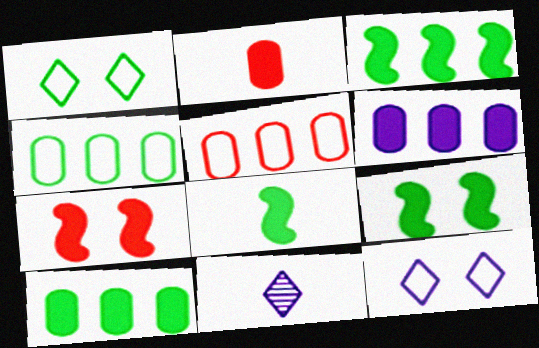[[3, 8, 9], 
[4, 7, 11], 
[5, 9, 11]]